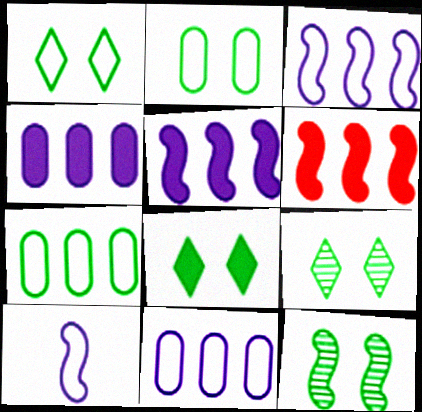[[1, 8, 9], 
[2, 8, 12], 
[6, 10, 12]]